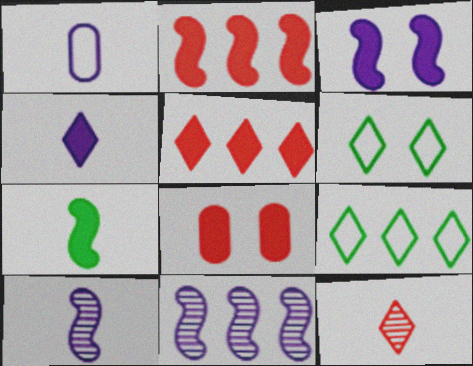[[1, 4, 10], 
[1, 7, 12], 
[2, 3, 7], 
[8, 9, 10]]